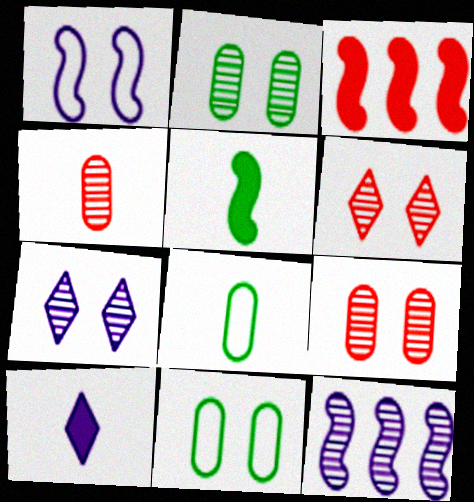[[3, 7, 8]]